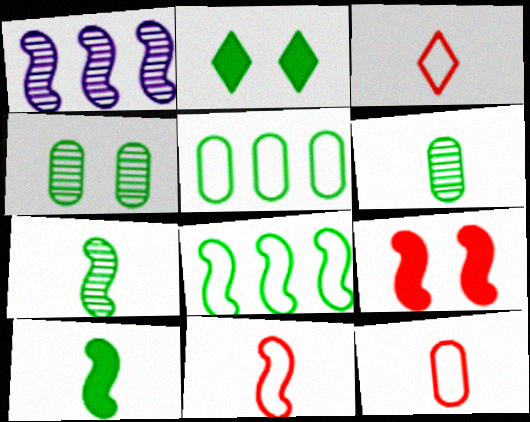[[1, 2, 12], 
[2, 5, 7], 
[2, 6, 8], 
[3, 11, 12]]